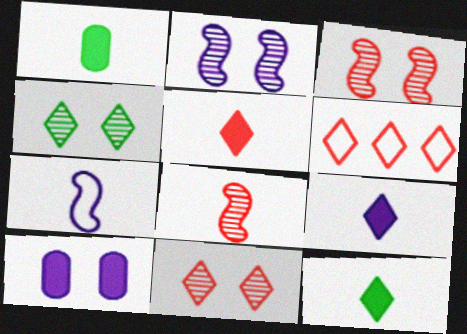[[1, 2, 6], 
[4, 6, 9], 
[5, 6, 11], 
[5, 9, 12]]